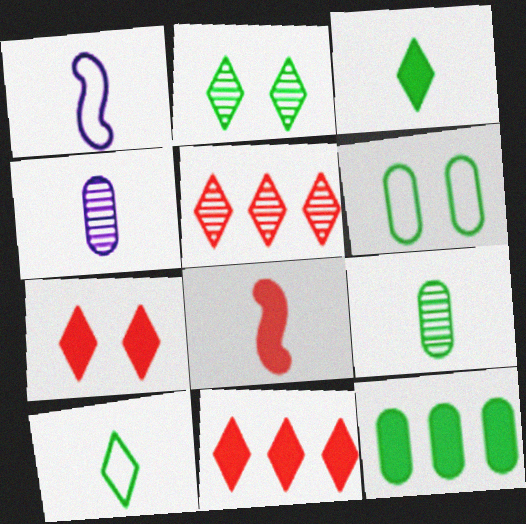[[4, 8, 10], 
[6, 9, 12]]